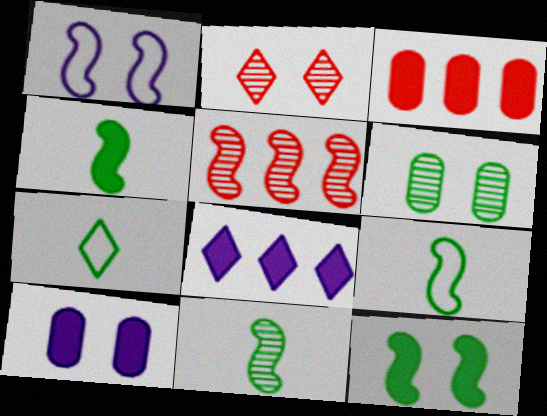[[1, 4, 5], 
[2, 7, 8], 
[4, 9, 11], 
[5, 7, 10]]